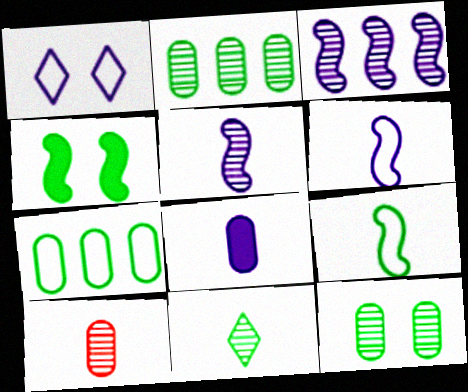[[1, 3, 8], 
[4, 7, 11], 
[5, 10, 11]]